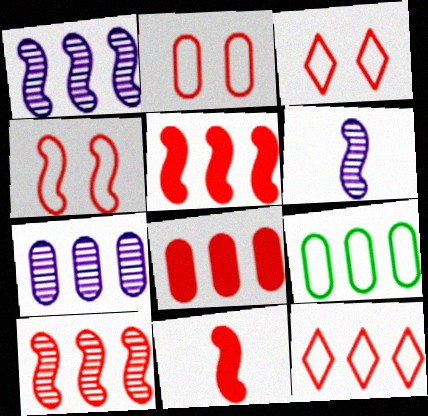[[2, 3, 4], 
[4, 10, 11], 
[7, 8, 9], 
[8, 10, 12]]